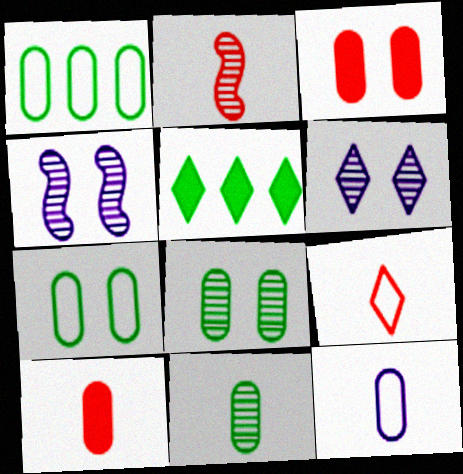[[2, 9, 10], 
[5, 6, 9], 
[10, 11, 12]]